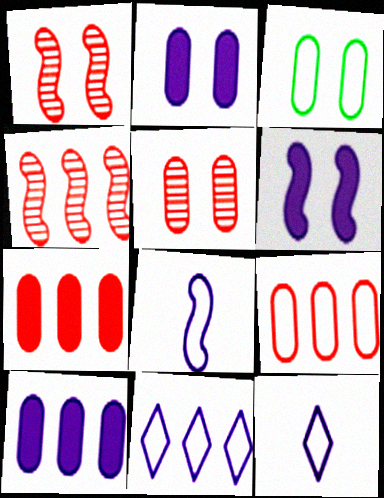[[2, 3, 5]]